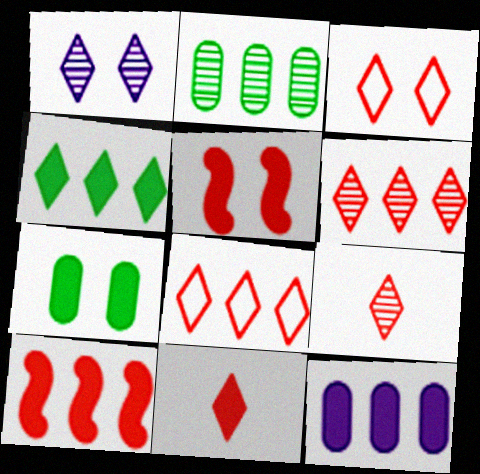[[3, 6, 11], 
[4, 10, 12]]